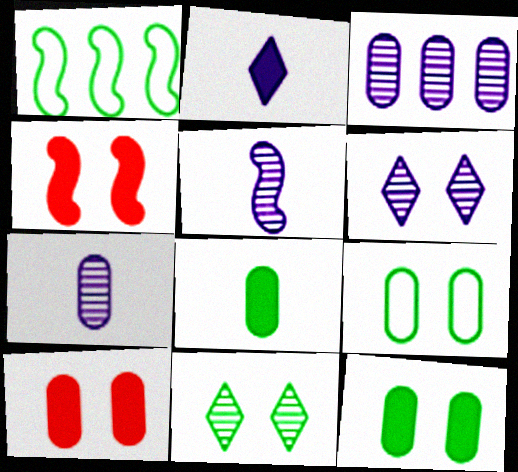[[1, 4, 5], 
[1, 8, 11], 
[3, 5, 6], 
[4, 6, 9]]